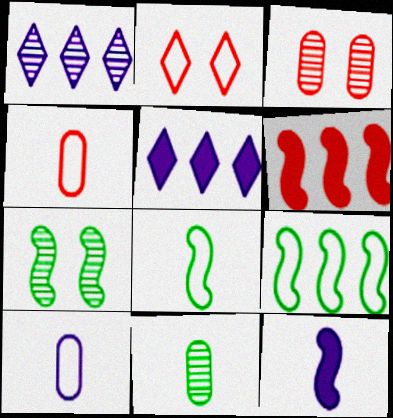[[2, 9, 10], 
[3, 5, 8], 
[4, 5, 7]]